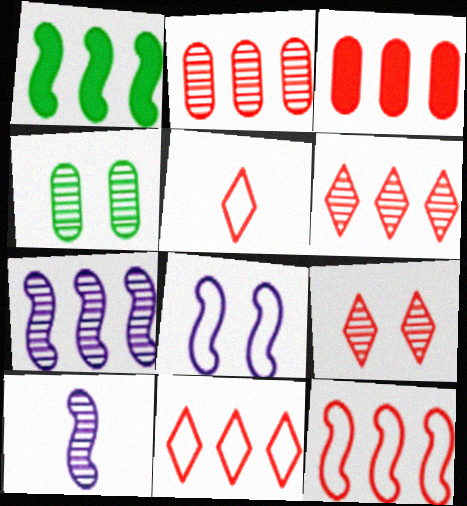[[1, 7, 12], 
[3, 6, 12], 
[4, 6, 10]]